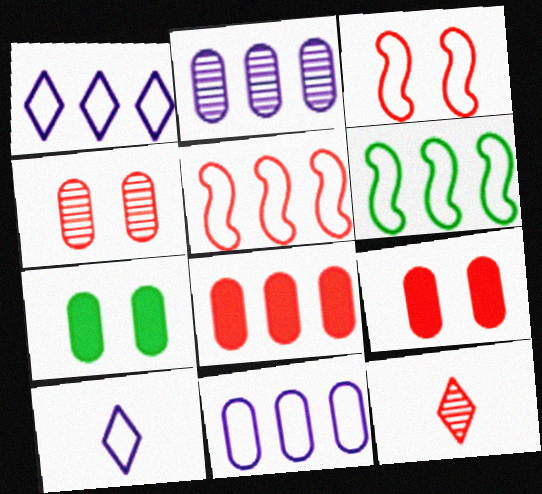[[3, 8, 12], 
[5, 9, 12]]